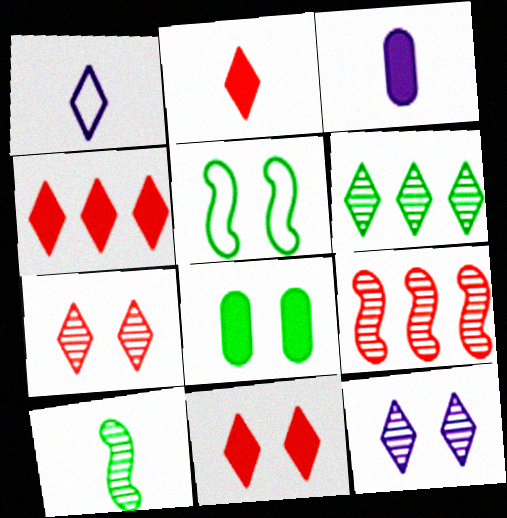[[1, 6, 11], 
[1, 8, 9], 
[2, 4, 11]]